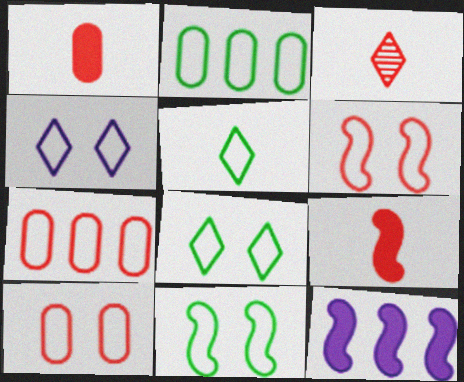[[2, 5, 11], 
[4, 10, 11]]